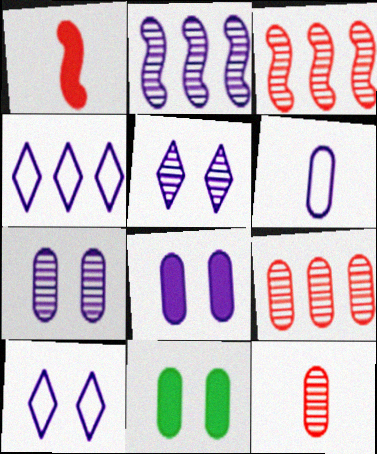[[6, 9, 11]]